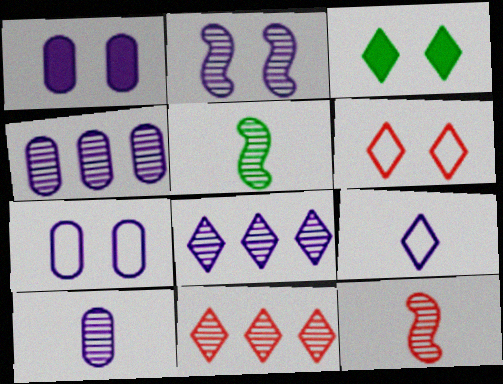[[2, 8, 10], 
[3, 9, 11]]